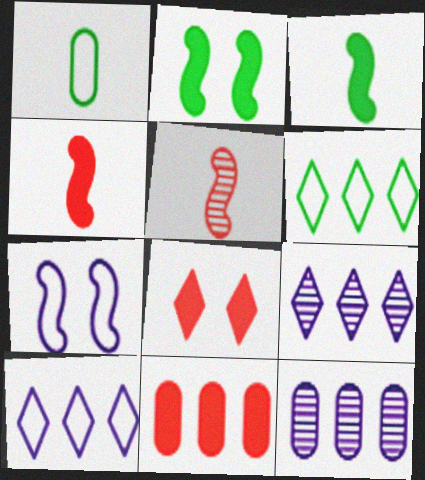[[4, 8, 11]]